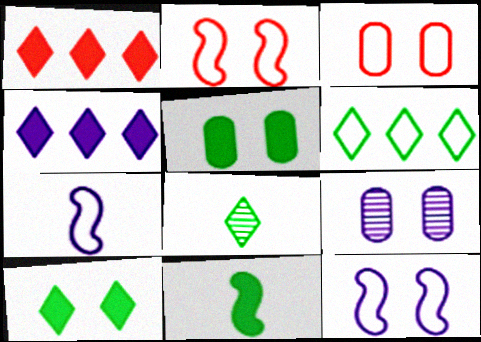[[2, 9, 10], 
[3, 5, 9], 
[3, 6, 7], 
[4, 7, 9], 
[6, 8, 10]]